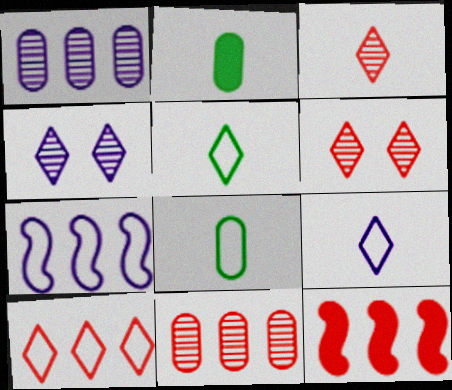[[2, 6, 7], 
[4, 8, 12], 
[10, 11, 12]]